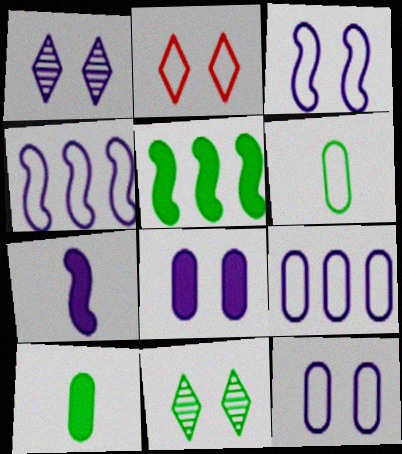[[1, 3, 8], 
[1, 7, 9], 
[2, 4, 6], 
[5, 6, 11]]